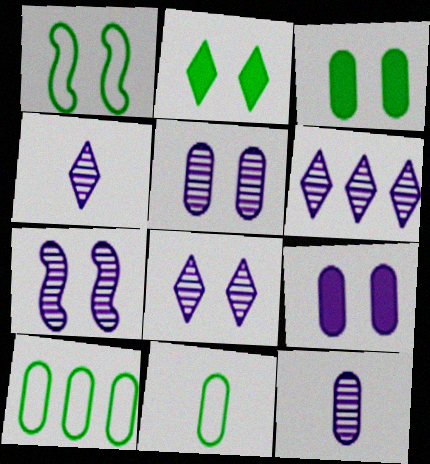[[4, 6, 8], 
[5, 7, 8], 
[6, 7, 12]]